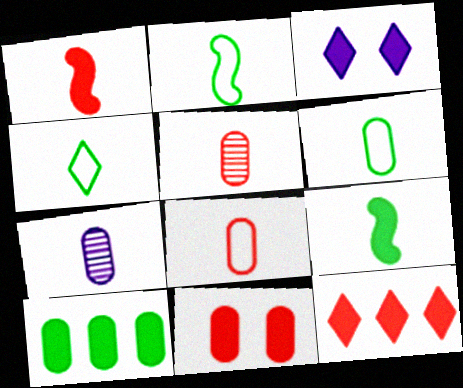[[1, 3, 10], 
[1, 4, 7], 
[1, 11, 12], 
[2, 4, 6]]